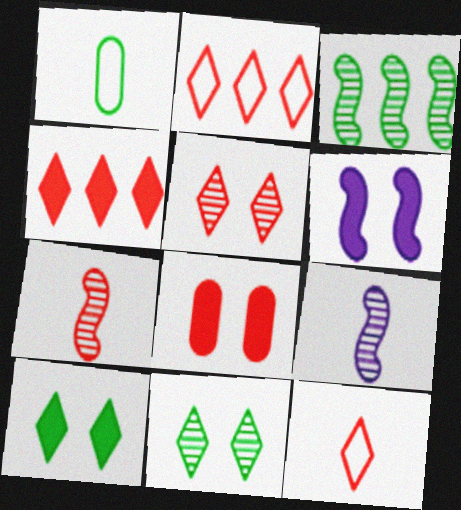[[1, 3, 10], 
[2, 7, 8], 
[4, 5, 12], 
[6, 8, 10]]